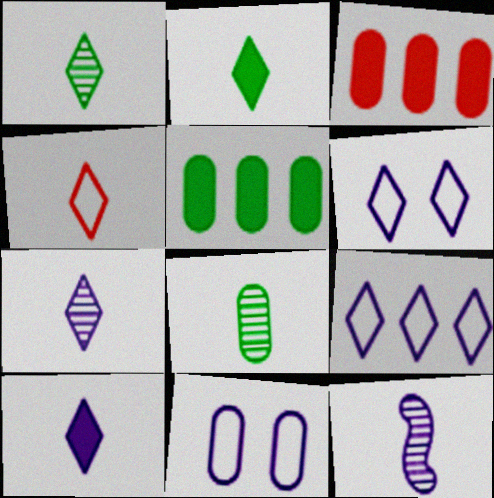[[1, 4, 10], 
[2, 4, 7], 
[3, 8, 11]]